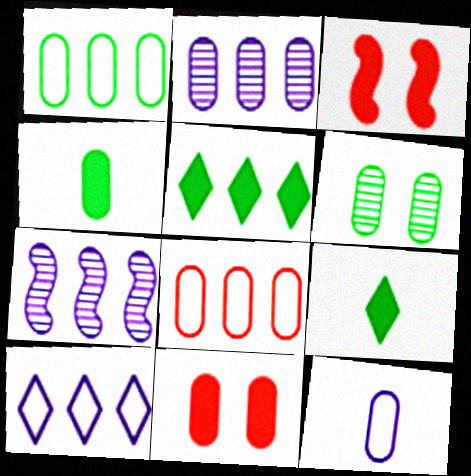[[1, 4, 6], 
[5, 7, 8]]